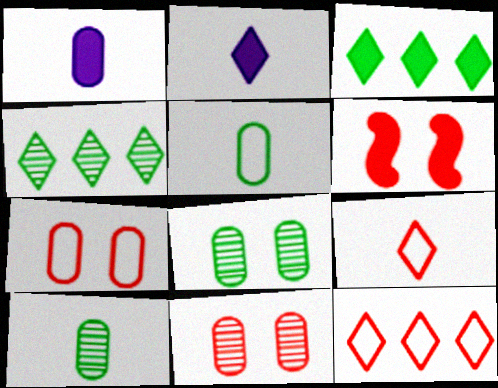[[1, 3, 6]]